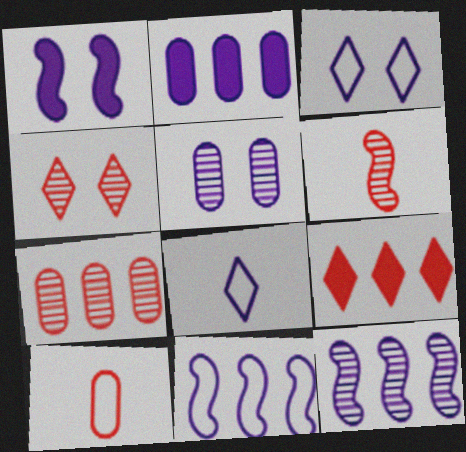[[1, 3, 5], 
[4, 6, 7]]